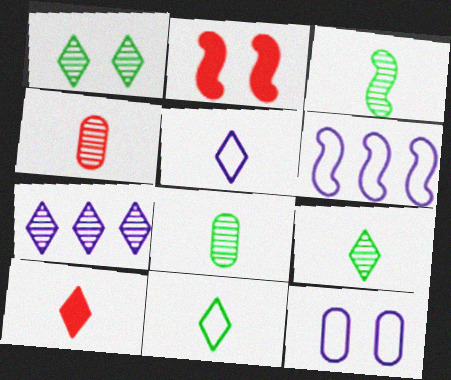[[1, 2, 12], 
[2, 3, 6], 
[3, 8, 9], 
[5, 6, 12], 
[5, 9, 10]]